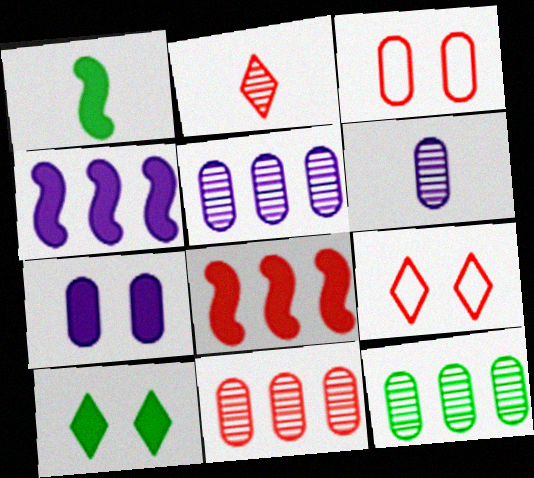[[1, 5, 9], 
[2, 3, 8], 
[5, 11, 12]]